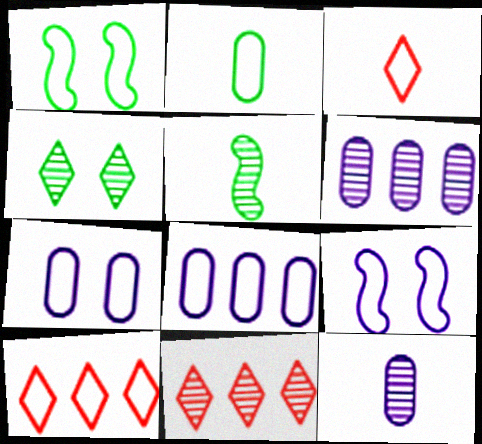[[1, 3, 8], 
[2, 9, 10]]